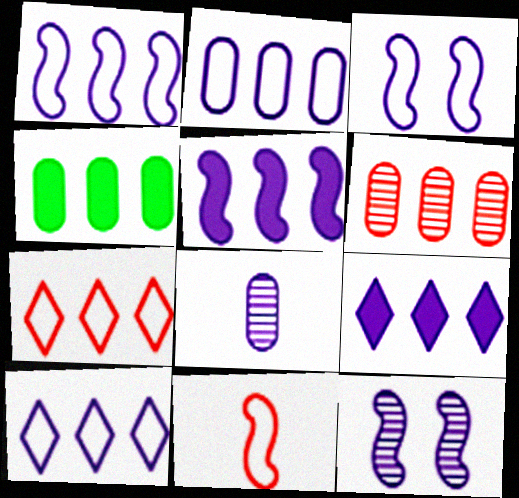[[1, 2, 10], 
[2, 4, 6], 
[3, 8, 9]]